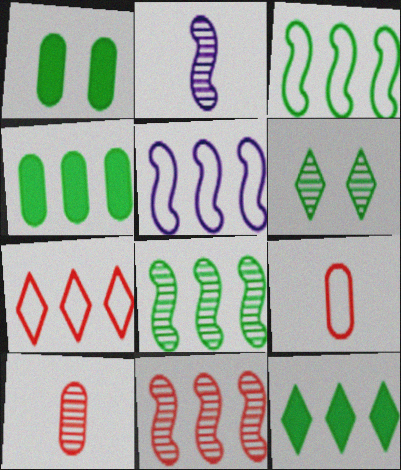[[1, 2, 7]]